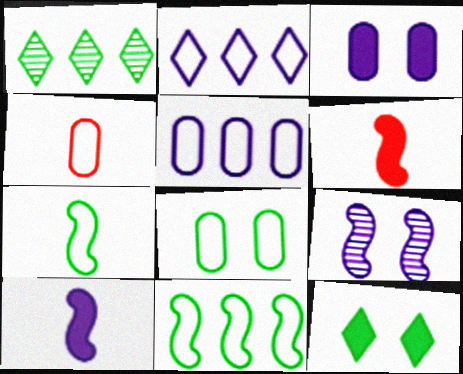[[4, 5, 8], 
[6, 9, 11]]